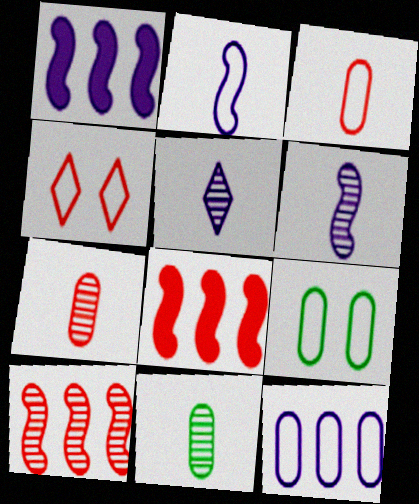[[1, 4, 11], 
[3, 9, 12], 
[4, 7, 8], 
[5, 8, 9]]